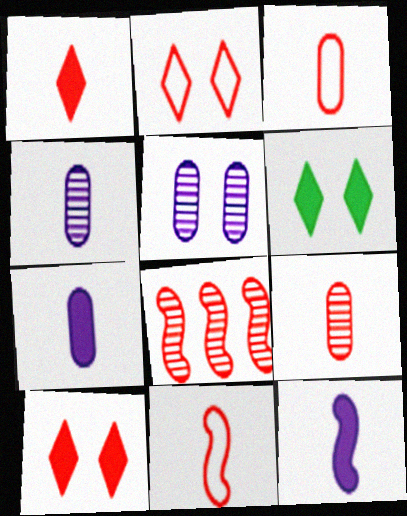[[1, 9, 11], 
[3, 8, 10]]